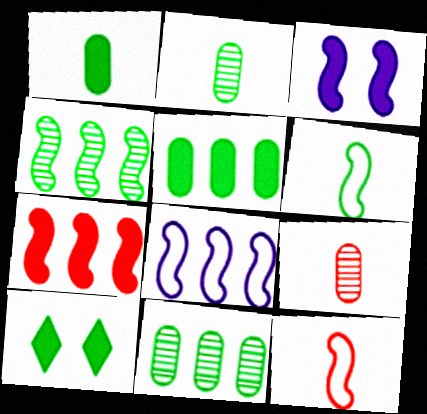[[3, 4, 12], 
[4, 7, 8], 
[6, 10, 11], 
[8, 9, 10]]